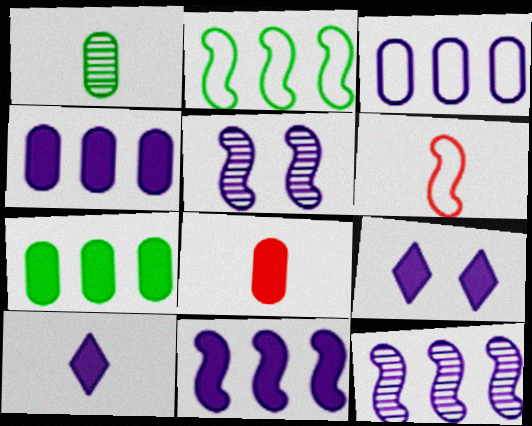[[1, 6, 10], 
[3, 5, 10]]